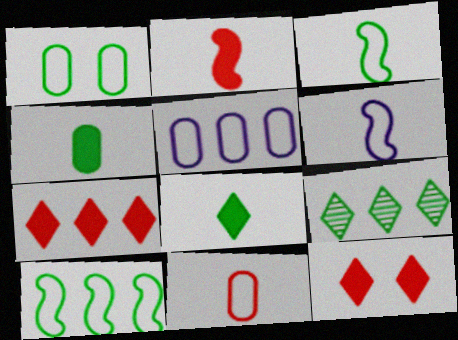[[1, 5, 11]]